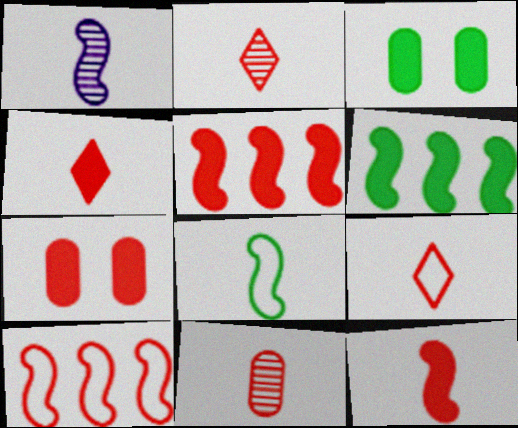[[1, 8, 12], 
[2, 4, 9], 
[2, 7, 10], 
[4, 5, 7], 
[9, 11, 12]]